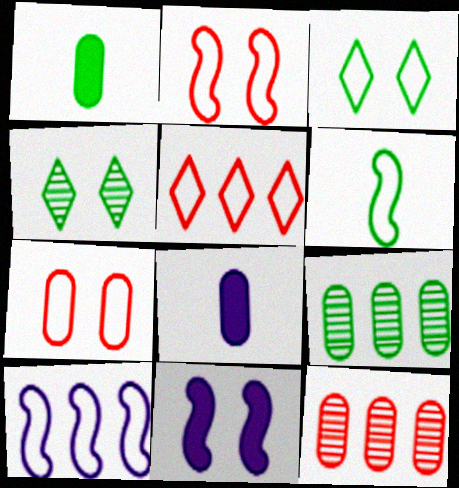[[2, 6, 10], 
[4, 7, 11], 
[7, 8, 9]]